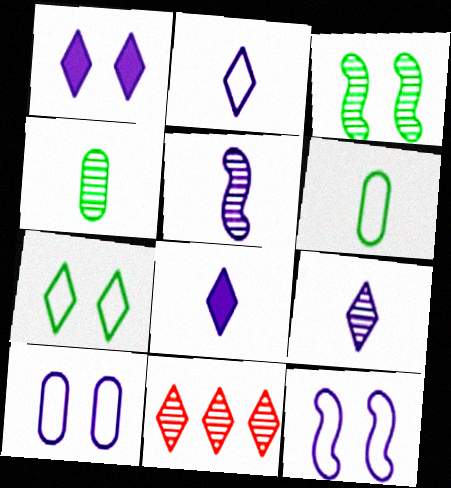[[2, 8, 9], 
[7, 8, 11]]